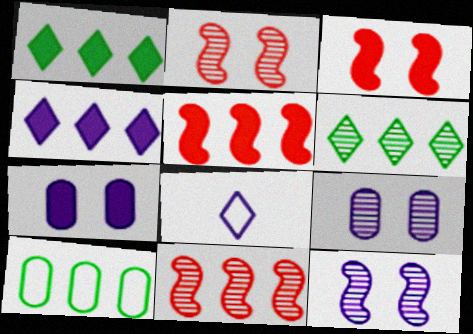[[4, 10, 11]]